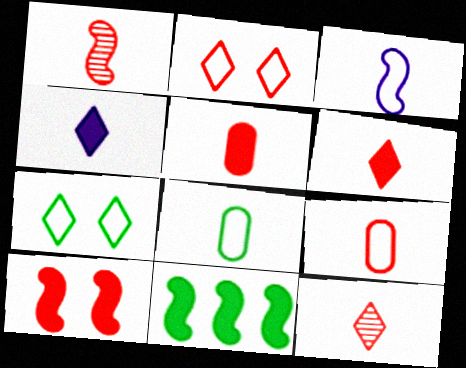[[1, 4, 8], 
[1, 6, 9]]